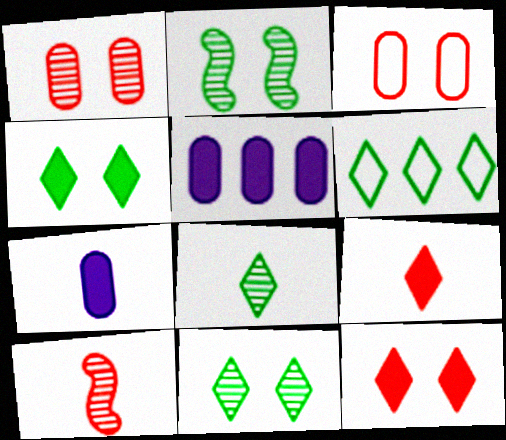[[4, 6, 8]]